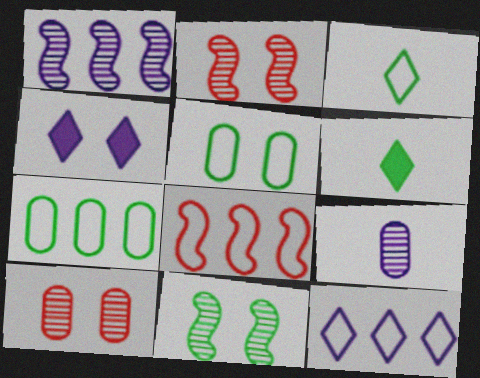[[2, 4, 5], 
[6, 7, 11], 
[7, 8, 12]]